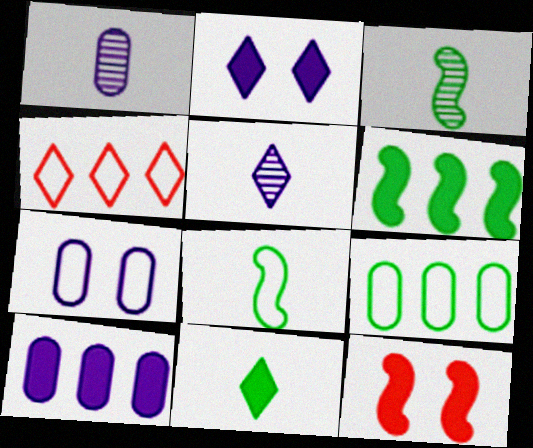[[1, 7, 10], 
[4, 7, 8], 
[5, 9, 12], 
[10, 11, 12]]